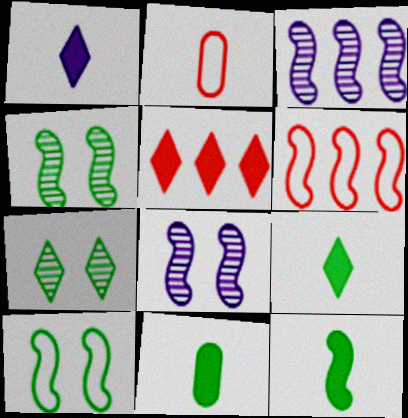[[6, 8, 12], 
[9, 11, 12]]